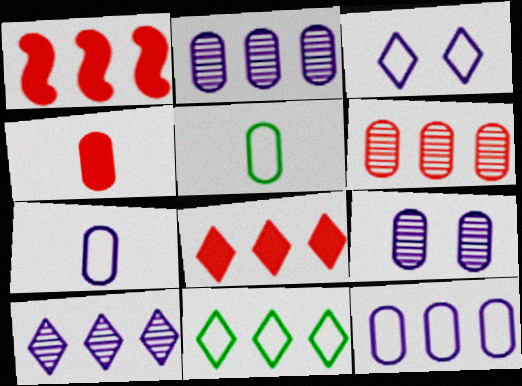[[1, 2, 11], 
[8, 10, 11]]